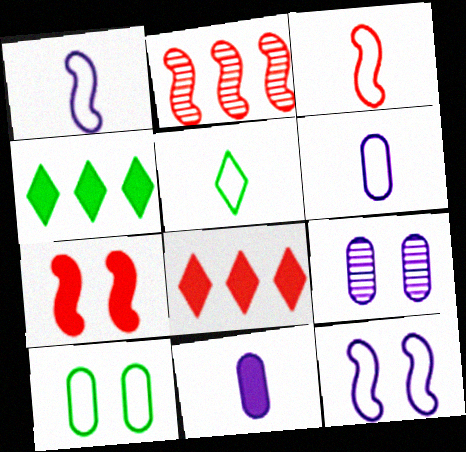[[2, 3, 7], 
[3, 4, 9], 
[3, 5, 6], 
[4, 7, 11]]